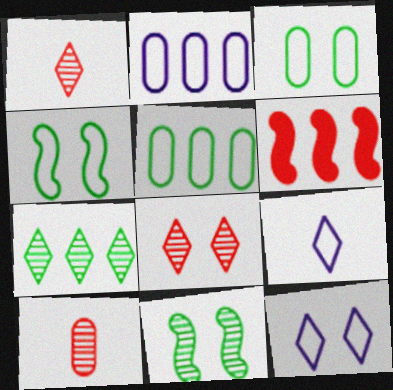[[2, 6, 7]]